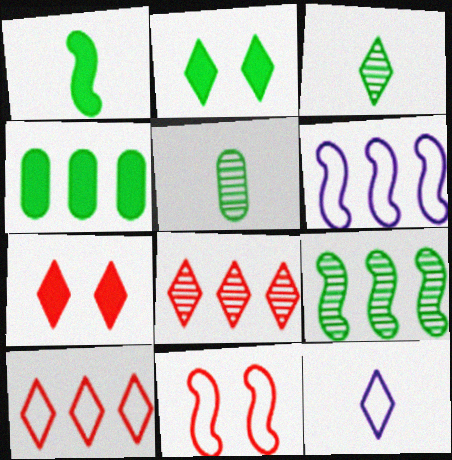[[1, 2, 4], 
[2, 8, 12], 
[4, 6, 8], 
[5, 6, 7]]